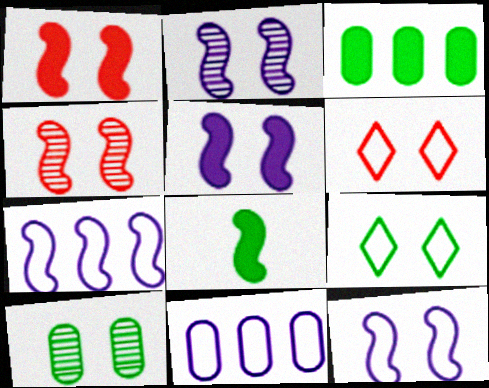[[2, 5, 12], 
[4, 7, 8], 
[5, 6, 10]]